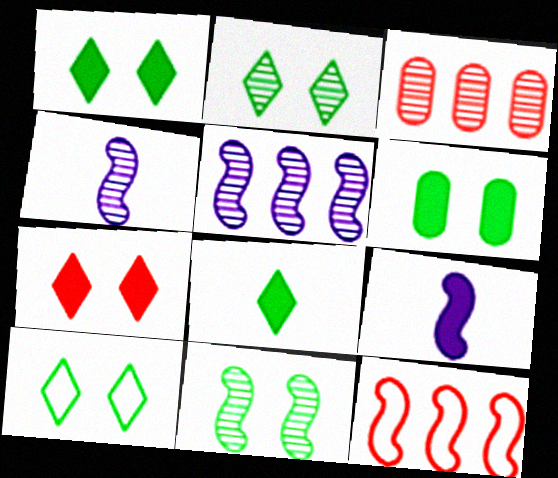[[1, 2, 10], 
[2, 3, 4], 
[3, 9, 10], 
[6, 10, 11], 
[9, 11, 12]]